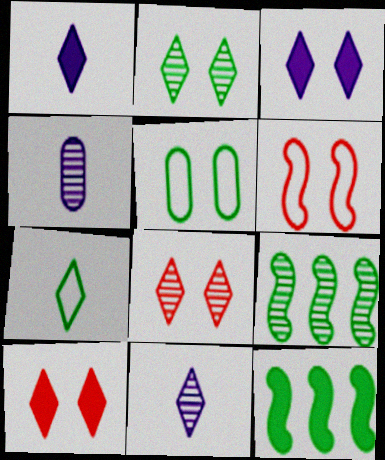[[4, 8, 9]]